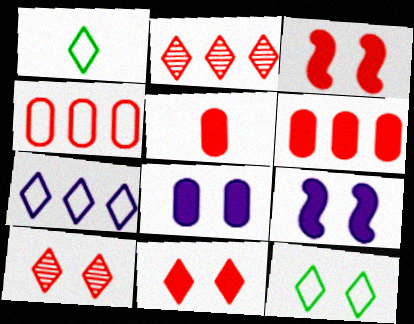[]